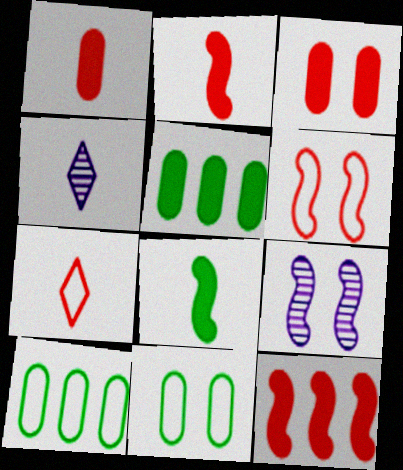[[4, 5, 6], 
[4, 11, 12], 
[5, 7, 9]]